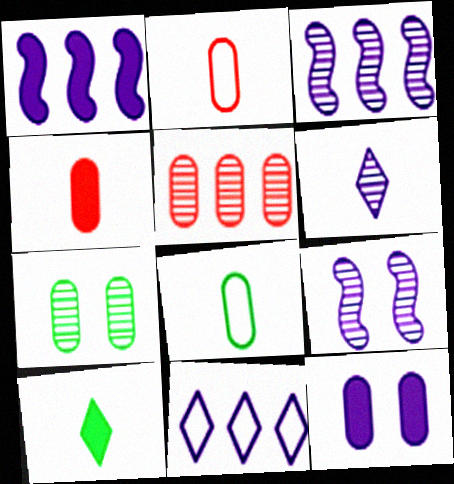[[5, 8, 12]]